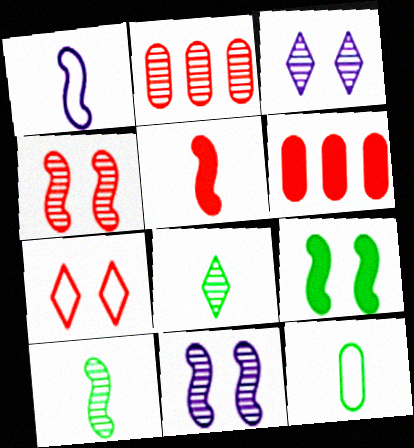[[1, 5, 10], 
[2, 3, 10], 
[2, 5, 7], 
[2, 8, 11]]